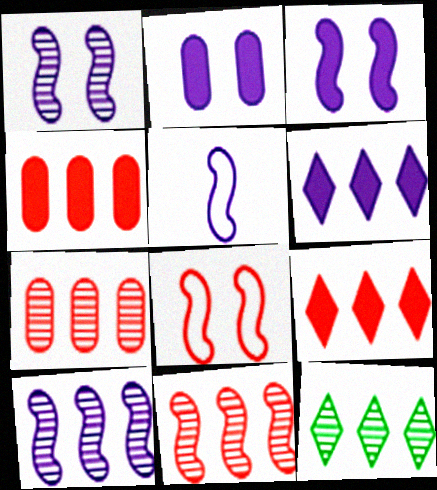[[3, 5, 10], 
[7, 10, 12]]